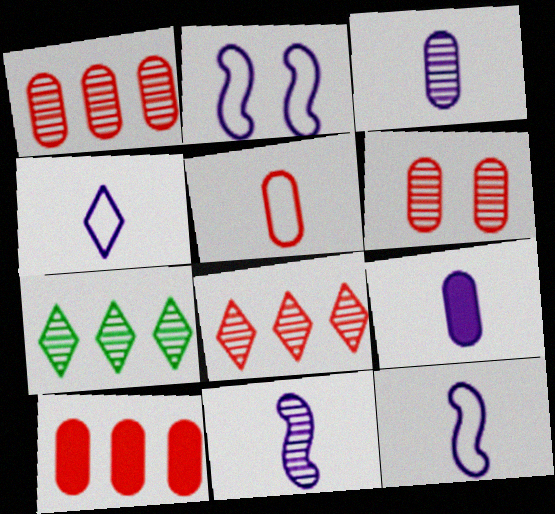[[4, 9, 11], 
[5, 6, 10], 
[6, 7, 11]]